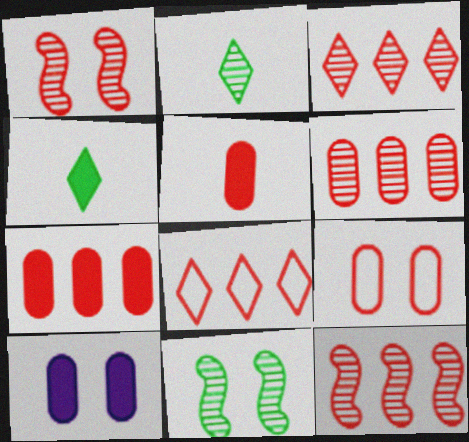[[1, 5, 8], 
[3, 6, 12], 
[5, 6, 9], 
[7, 8, 12]]